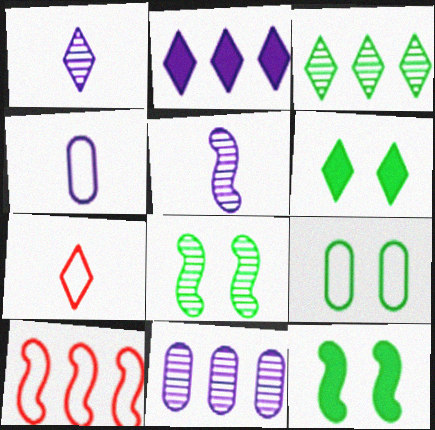[[5, 10, 12], 
[6, 8, 9], 
[7, 11, 12]]